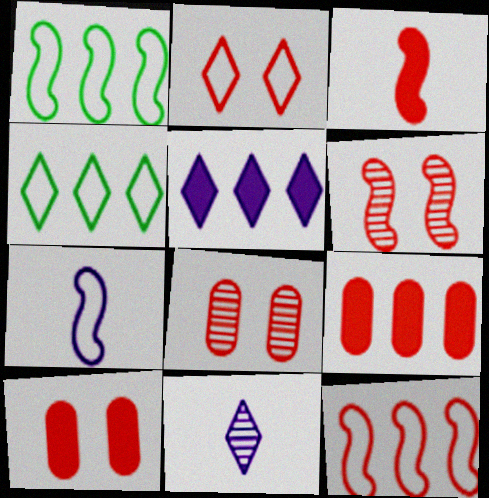[[1, 10, 11], 
[2, 6, 10], 
[3, 6, 12]]